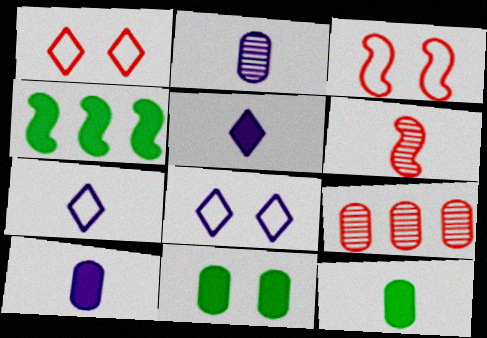[[1, 2, 4], 
[6, 7, 12]]